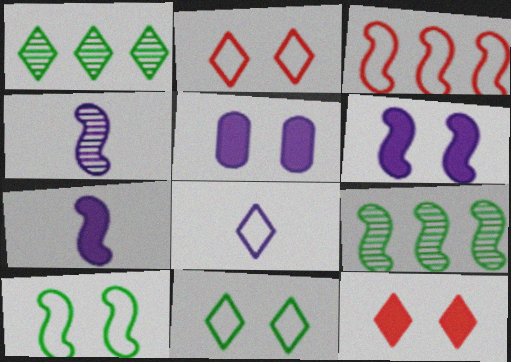[[1, 8, 12]]